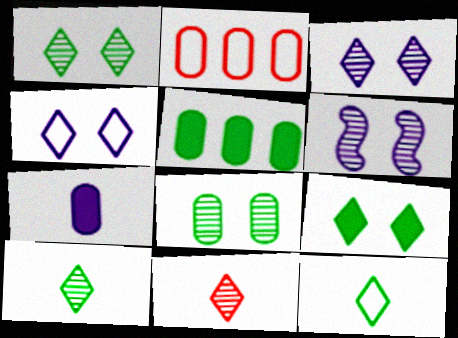[[2, 7, 8]]